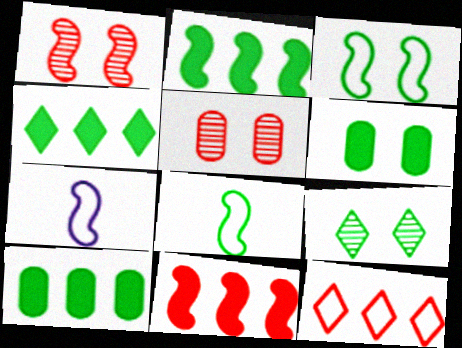[[1, 2, 7], 
[2, 4, 10], 
[3, 6, 9], 
[4, 5, 7], 
[8, 9, 10]]